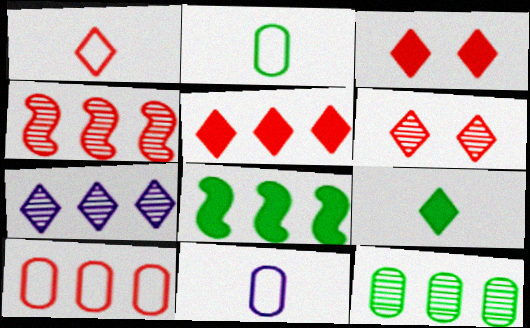[[1, 5, 6], 
[4, 5, 10], 
[4, 7, 12], 
[6, 8, 11], 
[7, 8, 10]]